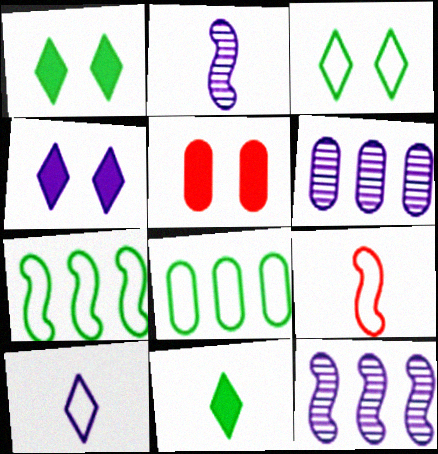[[1, 6, 9]]